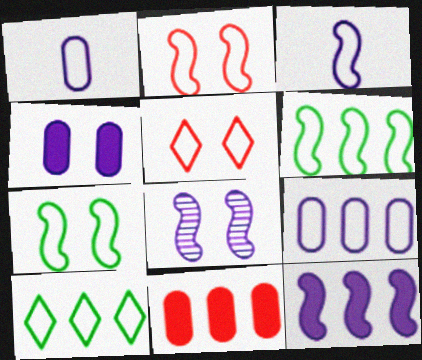[[1, 2, 10], 
[1, 5, 6], 
[2, 3, 6], 
[3, 8, 12]]